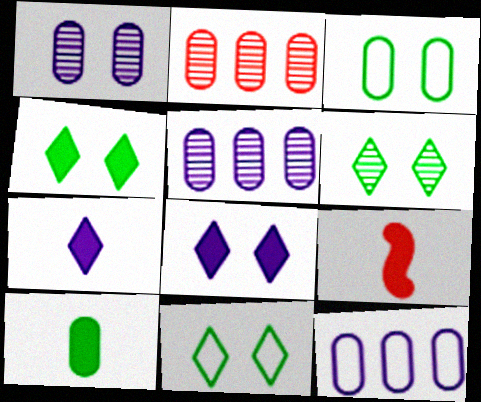[[4, 6, 11], 
[5, 9, 11], 
[6, 9, 12], 
[7, 9, 10]]